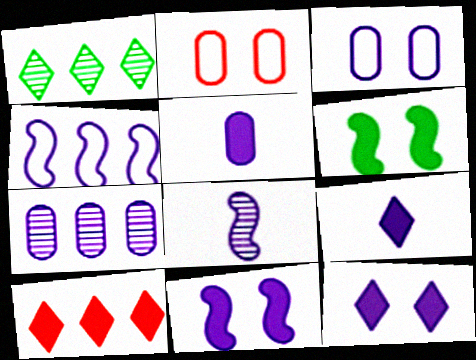[[3, 5, 7], 
[4, 8, 11], 
[5, 6, 10]]